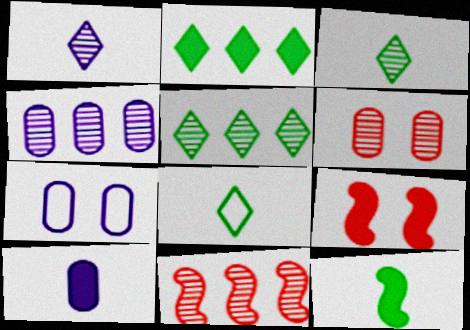[[2, 9, 10], 
[4, 5, 11], 
[4, 7, 10], 
[4, 8, 9]]